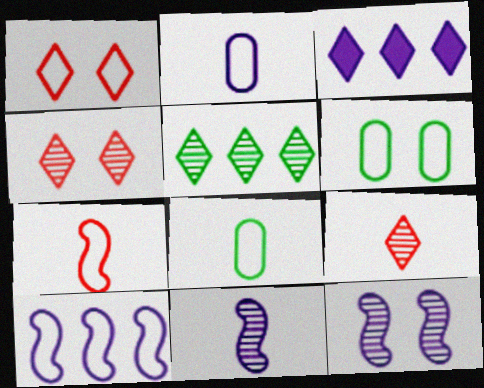[[1, 8, 10], 
[2, 3, 12]]